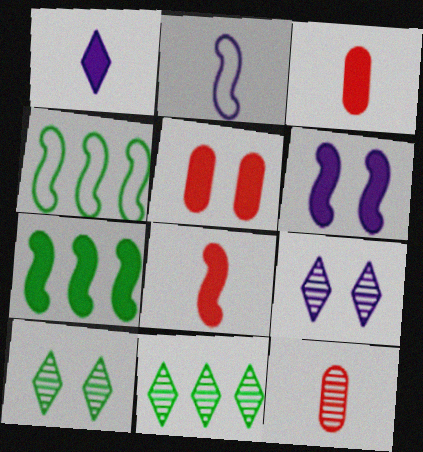[[1, 5, 7], 
[2, 5, 11], 
[3, 4, 9], 
[6, 7, 8]]